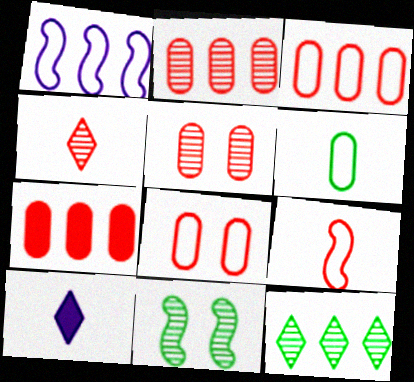[[1, 7, 12], 
[2, 3, 7], 
[3, 10, 11]]